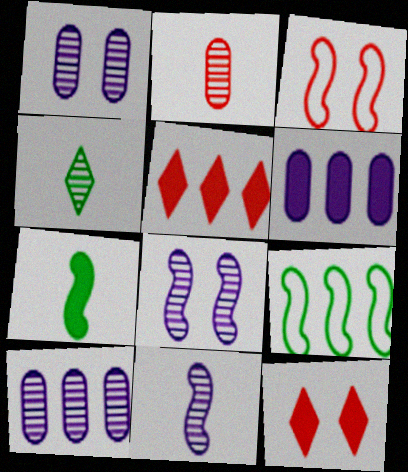[[2, 3, 5], 
[2, 4, 11], 
[3, 4, 6], 
[5, 9, 10], 
[6, 7, 12]]